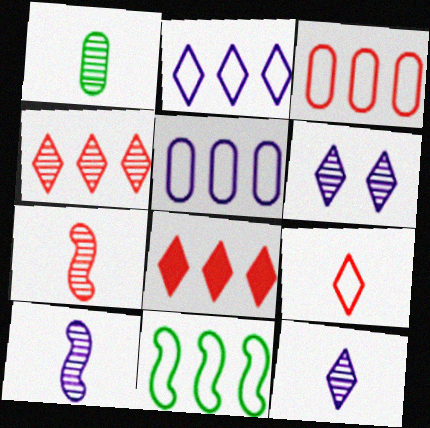[[1, 7, 12], 
[2, 3, 11]]